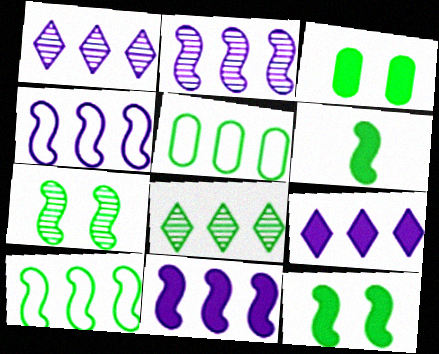[[2, 4, 11], 
[6, 7, 10]]